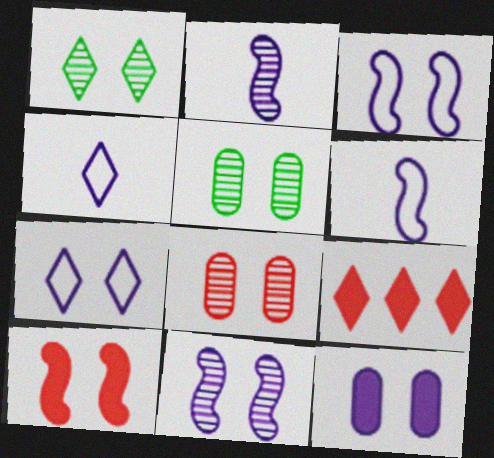[[1, 4, 9], 
[1, 8, 11], 
[5, 6, 9], 
[5, 7, 10], 
[7, 11, 12]]